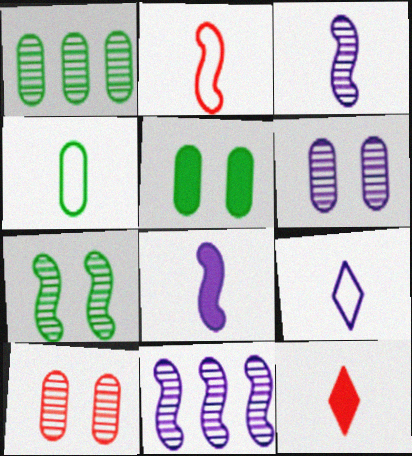[[1, 4, 5], 
[2, 4, 9], 
[3, 4, 12]]